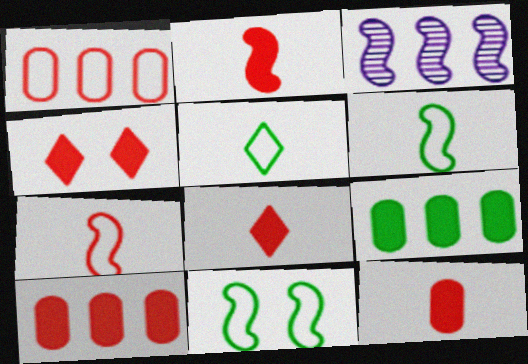[[2, 3, 11], 
[2, 4, 10], 
[2, 8, 12]]